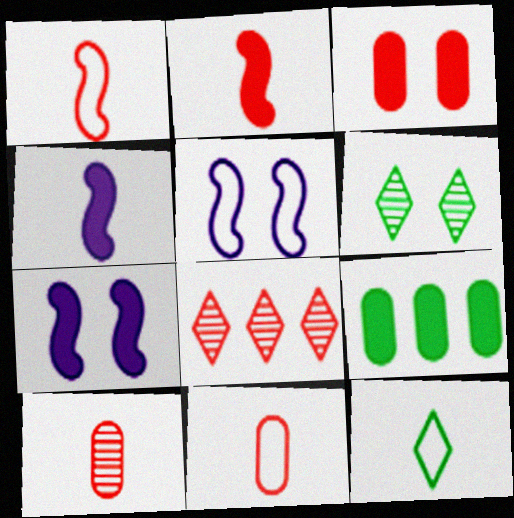[[1, 3, 8], 
[3, 5, 6], 
[4, 10, 12]]